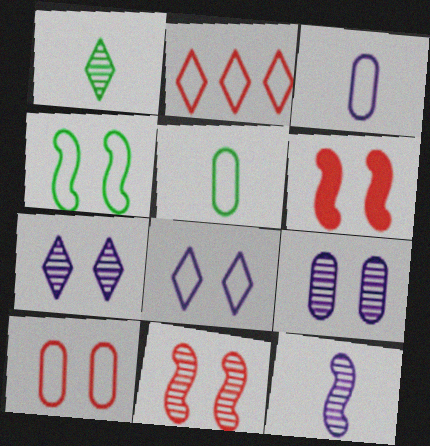[[2, 3, 4], 
[4, 8, 10]]